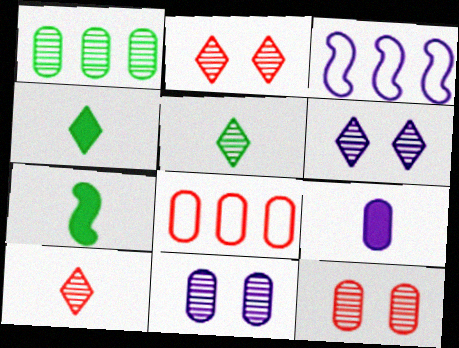[[3, 4, 12], 
[3, 6, 9], 
[6, 7, 8]]